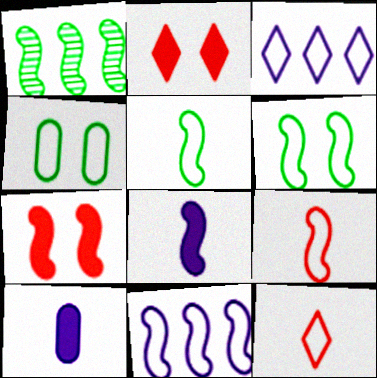[[3, 4, 9], 
[4, 11, 12], 
[6, 9, 11]]